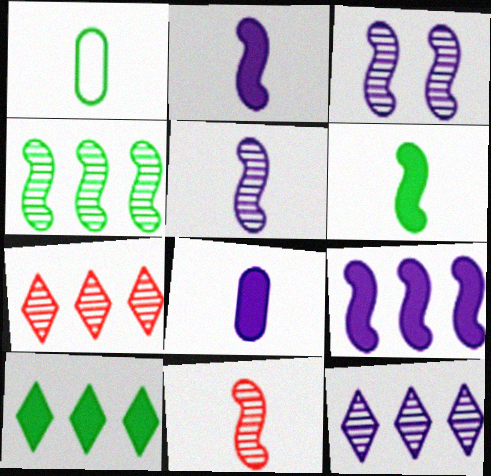[[3, 4, 11]]